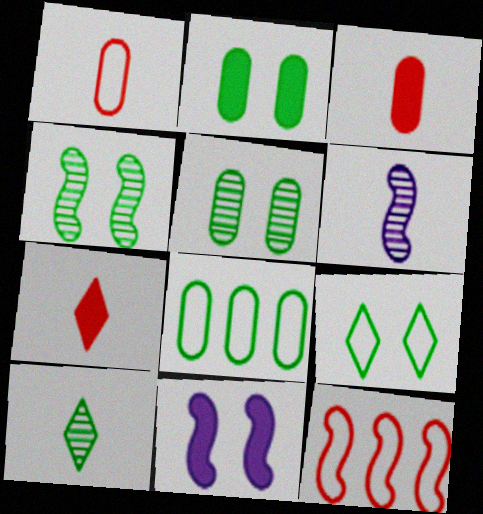[[2, 4, 9]]